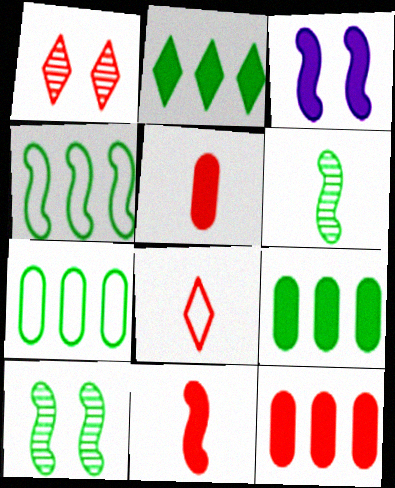[[2, 3, 5]]